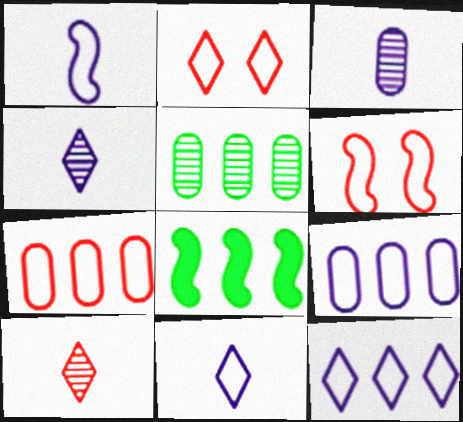[[2, 3, 8]]